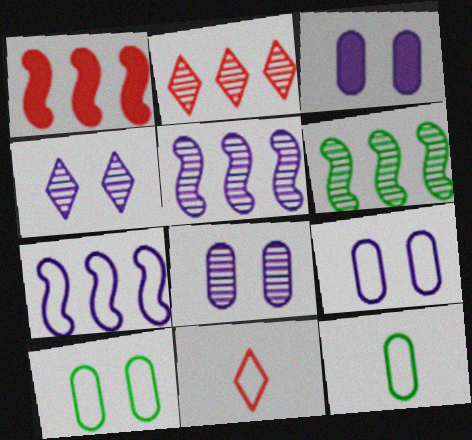[[1, 4, 12], 
[1, 6, 7], 
[3, 6, 11], 
[3, 8, 9], 
[7, 10, 11]]